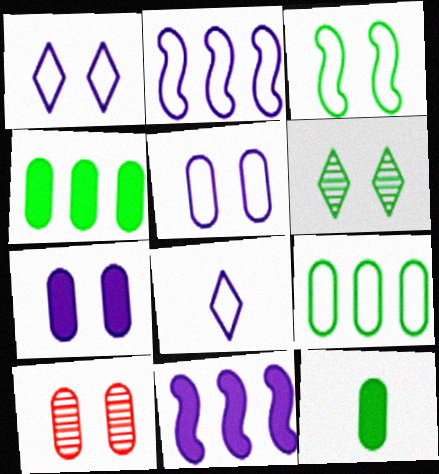[[2, 5, 8]]